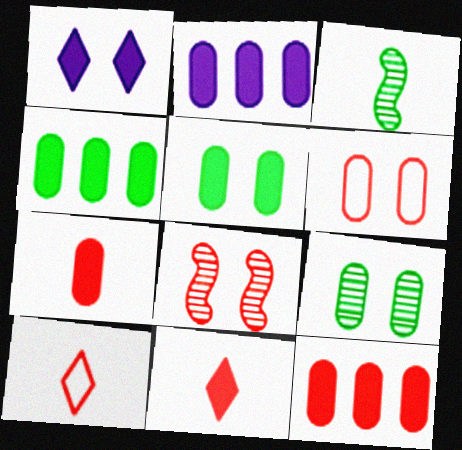[[2, 4, 12], 
[2, 5, 7], 
[8, 10, 12]]